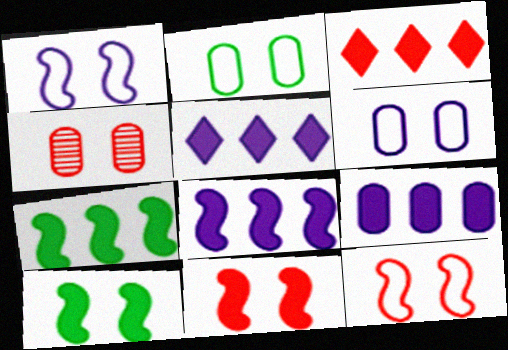[[3, 7, 9], 
[5, 8, 9]]